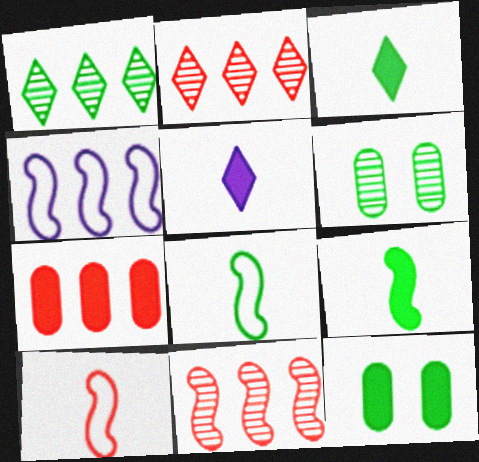[[1, 4, 7], 
[1, 8, 12]]